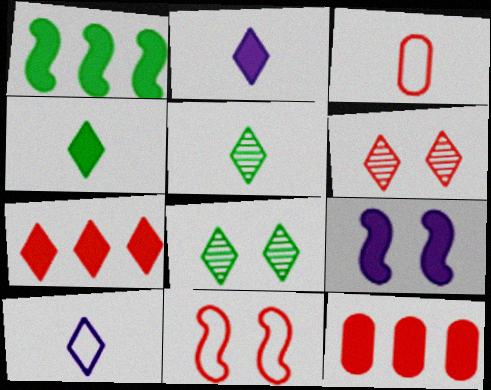[[4, 9, 12], 
[7, 8, 10]]